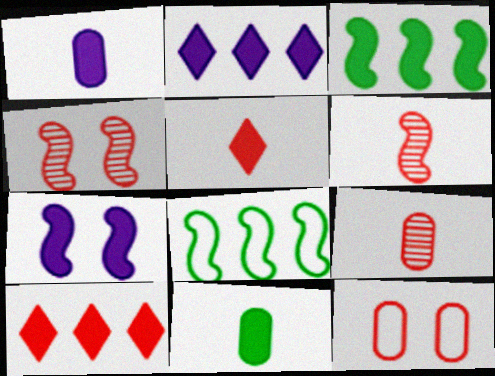[[1, 2, 7], 
[6, 7, 8], 
[6, 10, 12], 
[7, 10, 11]]